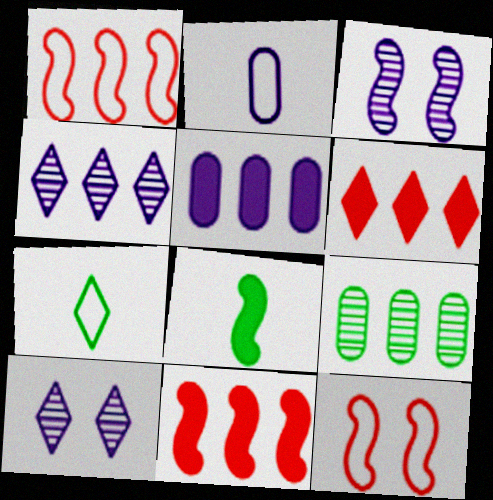[[1, 3, 8], 
[6, 7, 10]]